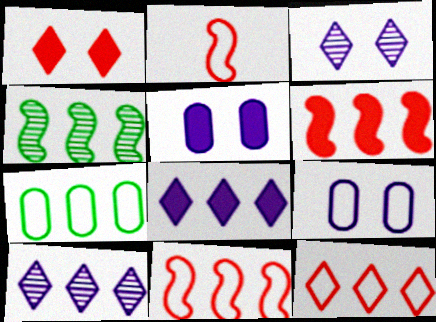[[6, 7, 10]]